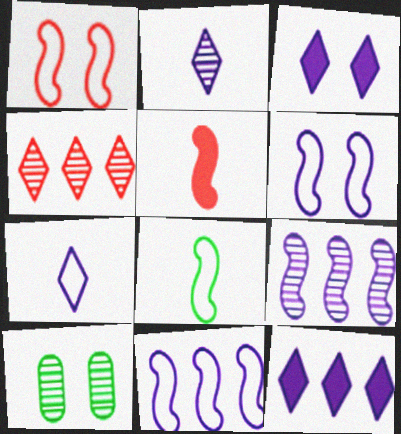[[1, 3, 10], 
[1, 8, 11]]